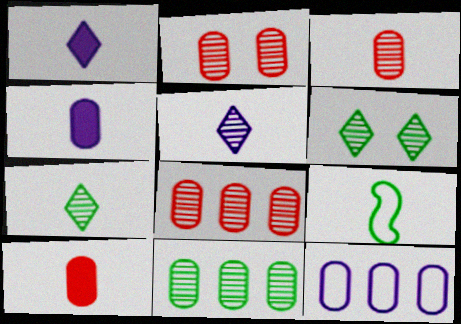[[1, 3, 9], 
[2, 3, 8], 
[5, 9, 10]]